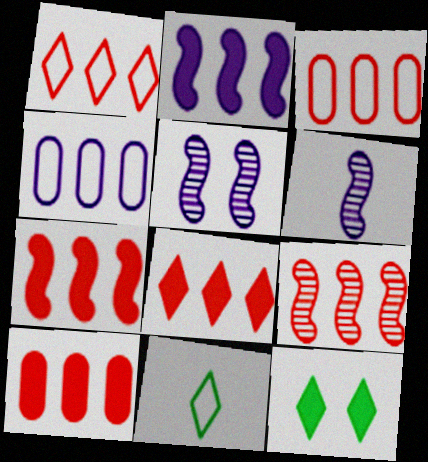[[1, 9, 10], 
[3, 6, 12], 
[3, 8, 9], 
[5, 10, 11], 
[7, 8, 10]]